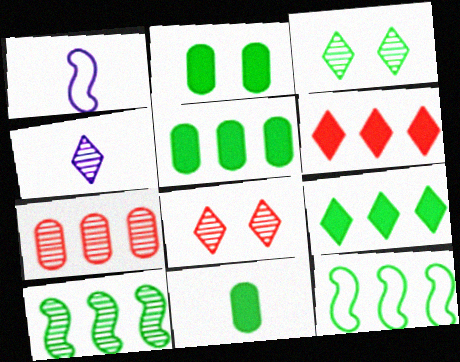[[1, 5, 8], 
[2, 5, 11], 
[3, 11, 12]]